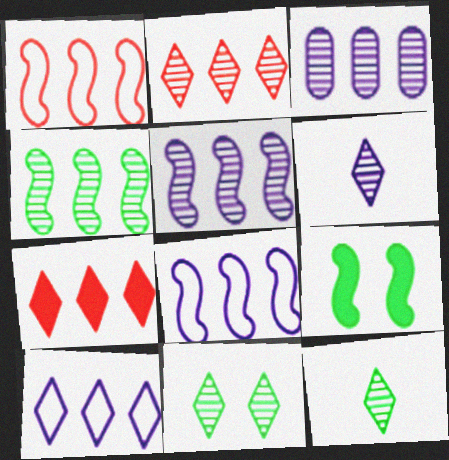[[2, 3, 4], 
[2, 6, 11]]